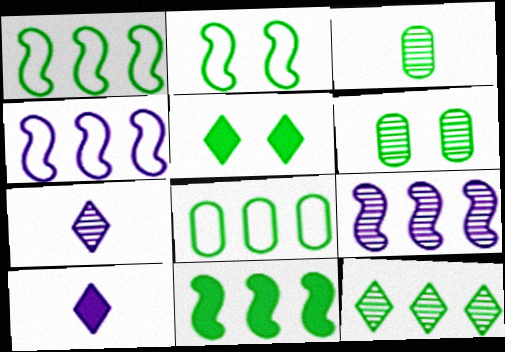[[1, 3, 5], 
[2, 5, 6], 
[8, 11, 12]]